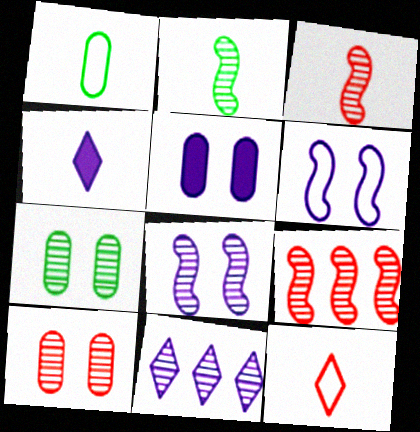[[1, 3, 4], 
[2, 8, 9], 
[2, 10, 11], 
[3, 7, 11]]